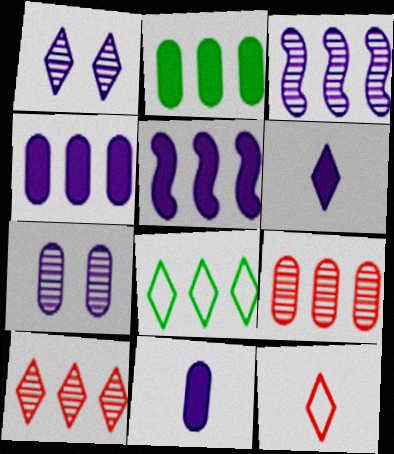[[5, 8, 9]]